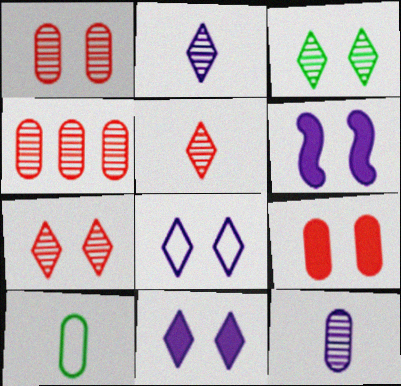[]